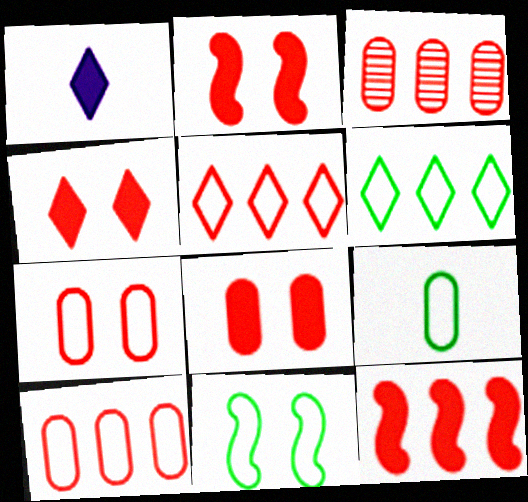[[1, 3, 11], 
[2, 4, 8], 
[3, 5, 12], 
[6, 9, 11]]